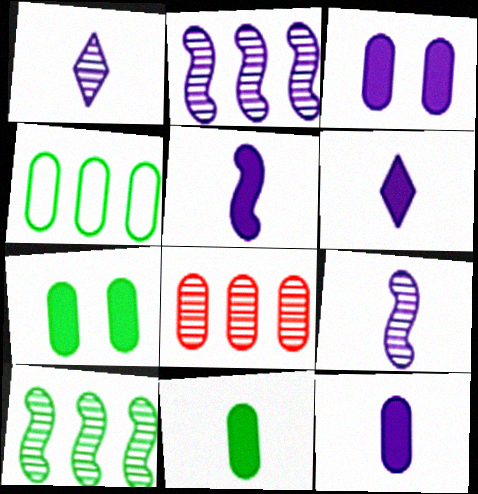[[5, 6, 12]]